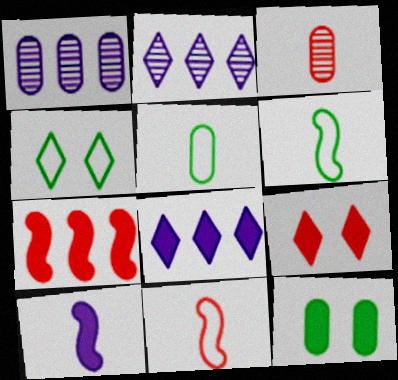[[1, 6, 9], 
[2, 11, 12]]